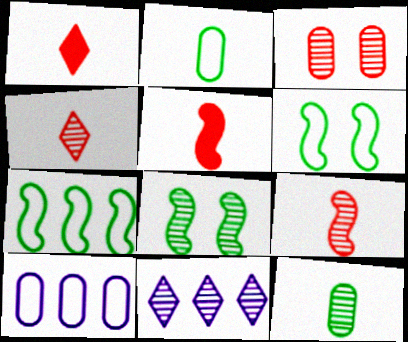[[1, 8, 10]]